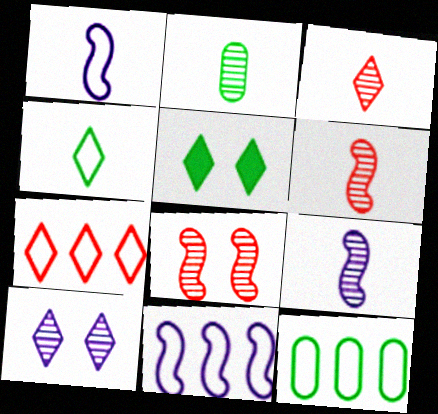[[2, 3, 9], 
[7, 11, 12]]